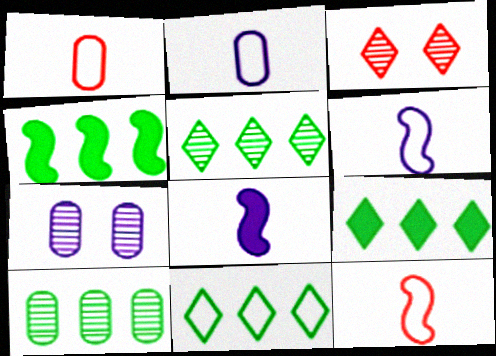[[2, 3, 4], 
[4, 10, 11], 
[5, 9, 11], 
[7, 9, 12]]